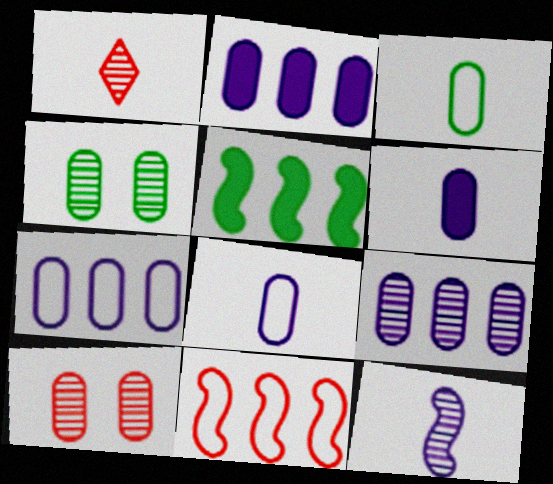[[2, 3, 10], 
[2, 7, 9]]